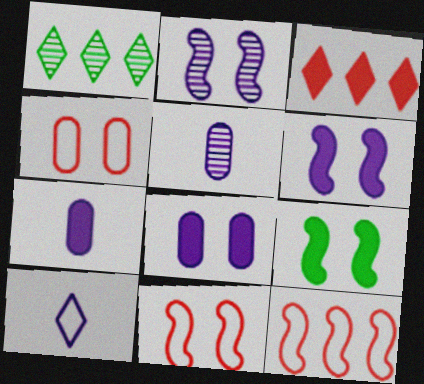[[1, 7, 11], 
[2, 9, 11], 
[3, 7, 9]]